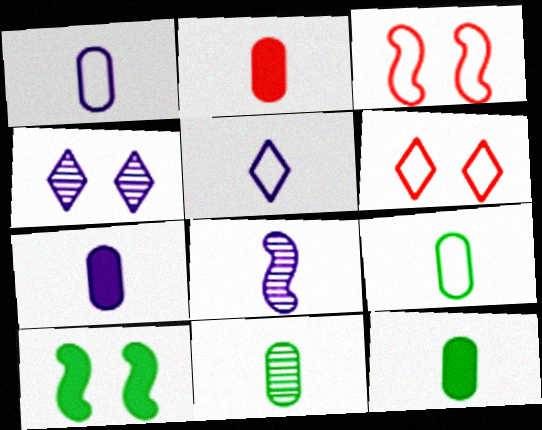[[1, 2, 11], 
[2, 7, 12], 
[5, 7, 8], 
[9, 11, 12]]